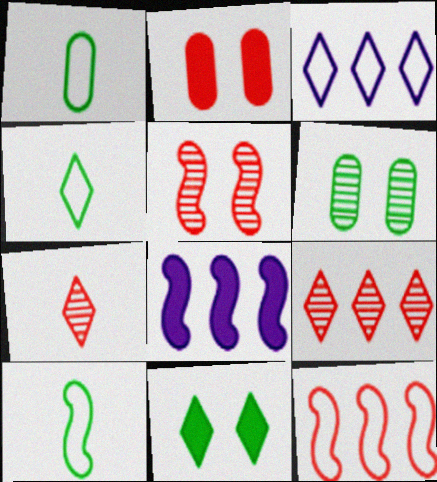[[1, 4, 10], 
[2, 7, 12], 
[3, 7, 11], 
[5, 8, 10]]